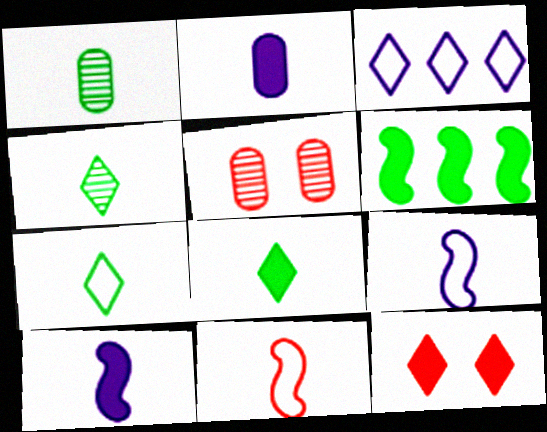[[2, 4, 11], 
[2, 6, 12], 
[3, 4, 12], 
[4, 7, 8]]